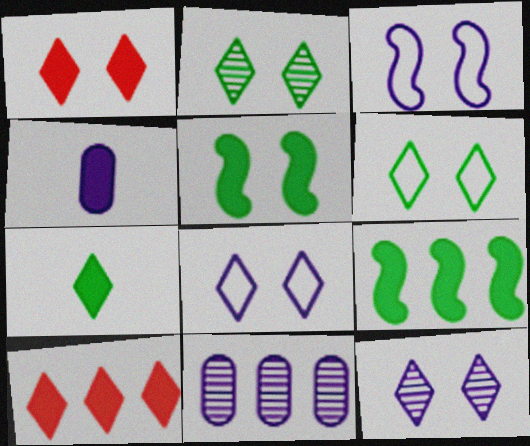[[1, 2, 8], 
[1, 4, 9], 
[1, 6, 12], 
[4, 5, 10]]